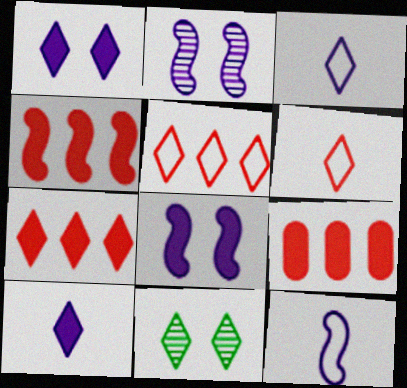[[3, 7, 11], 
[4, 7, 9], 
[5, 10, 11], 
[9, 11, 12]]